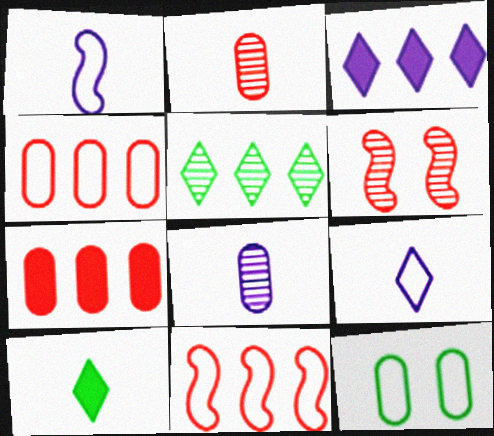[[1, 2, 10], 
[5, 6, 8], 
[7, 8, 12], 
[9, 11, 12]]